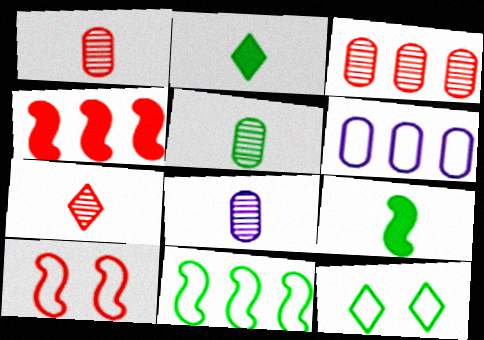[[1, 5, 8], 
[4, 8, 12]]